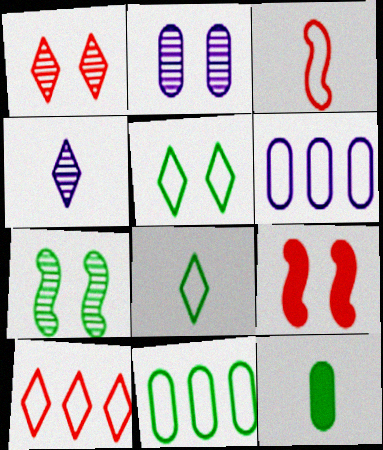[[1, 2, 7], 
[2, 5, 9], 
[3, 4, 12], 
[3, 5, 6], 
[4, 9, 11]]